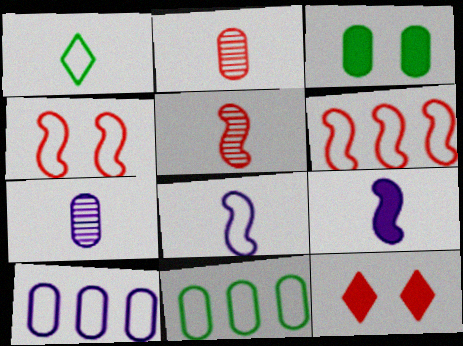[[1, 2, 9], 
[1, 4, 10], 
[2, 3, 10], 
[2, 6, 12]]